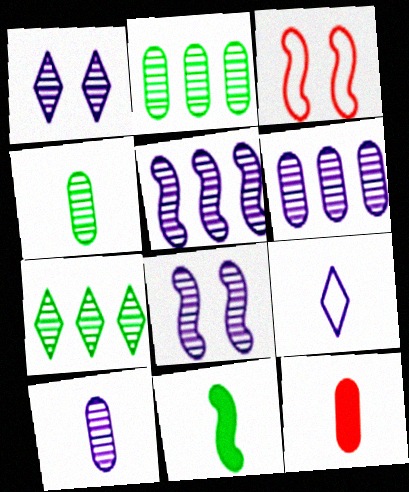[[1, 5, 10], 
[3, 5, 11]]